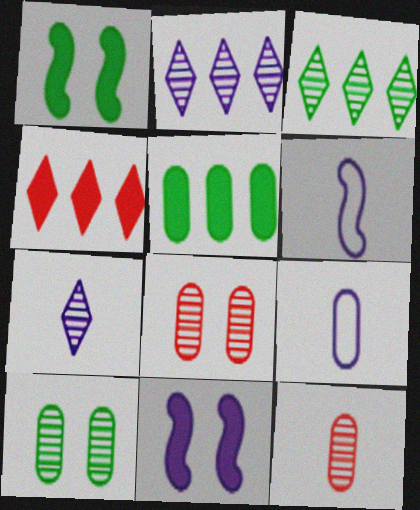[[2, 9, 11], 
[4, 6, 10], 
[5, 8, 9]]